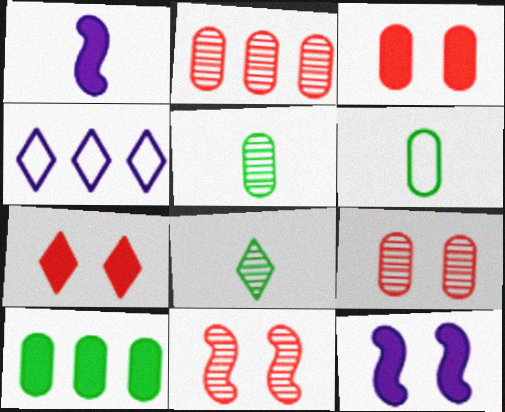[[1, 7, 10], 
[4, 7, 8]]